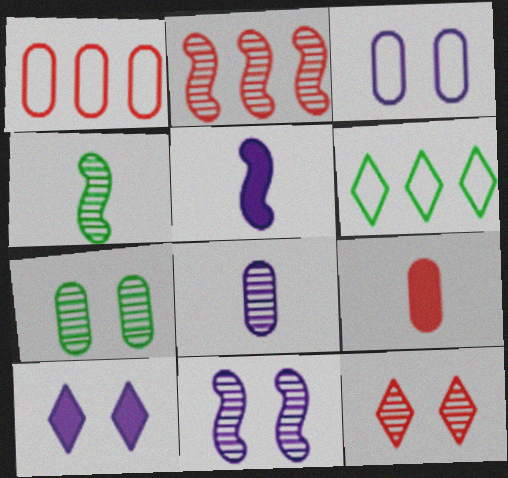[[1, 4, 10], 
[2, 4, 11], 
[3, 10, 11], 
[6, 9, 11], 
[7, 11, 12]]